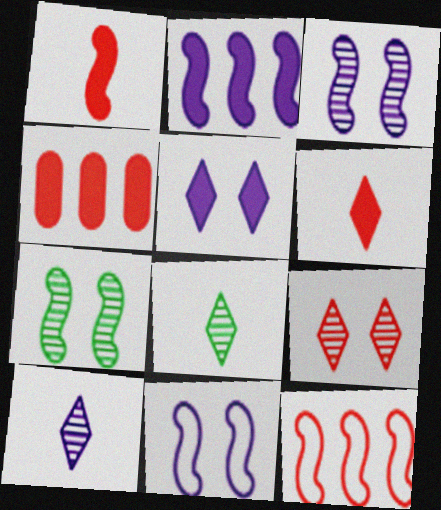[[4, 8, 11]]